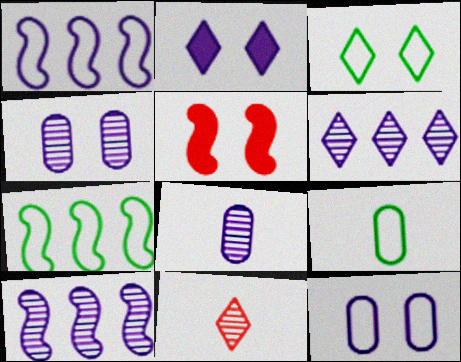[[1, 2, 8], 
[3, 4, 5], 
[3, 7, 9], 
[5, 6, 9]]